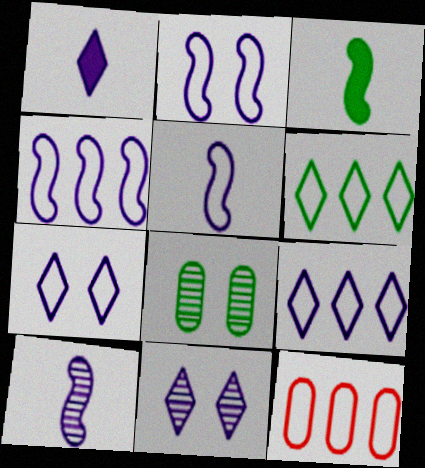[[1, 9, 11], 
[2, 4, 5], 
[3, 6, 8], 
[3, 11, 12], 
[4, 6, 12]]